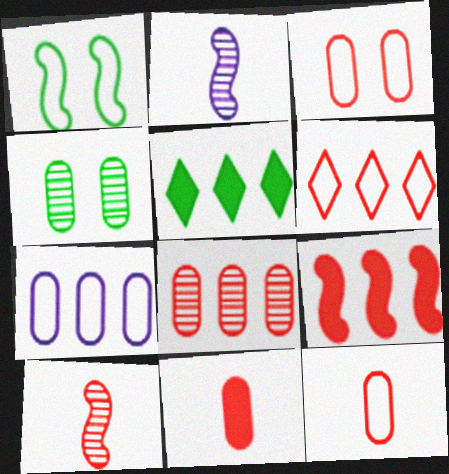[[1, 2, 9], 
[2, 3, 5], 
[3, 8, 11], 
[4, 7, 11], 
[6, 8, 9]]